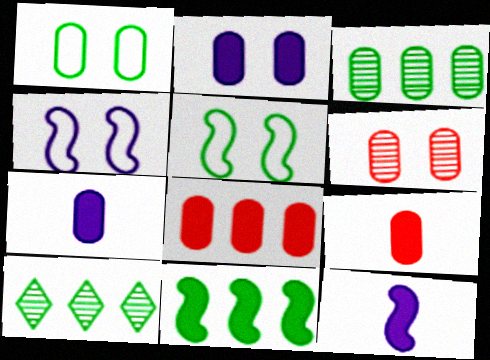[[1, 2, 6], 
[4, 9, 10]]